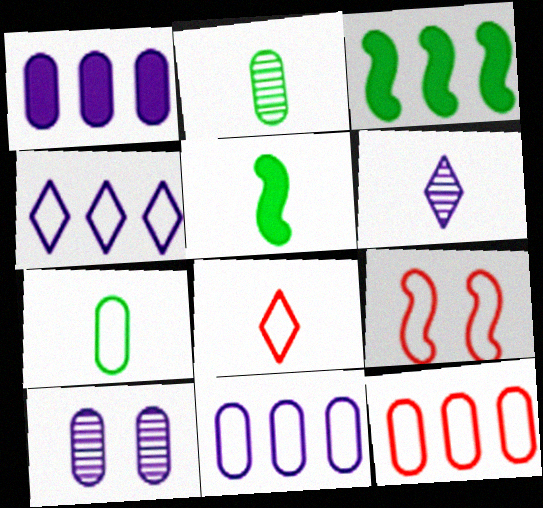[[3, 8, 10], 
[4, 7, 9], 
[8, 9, 12]]